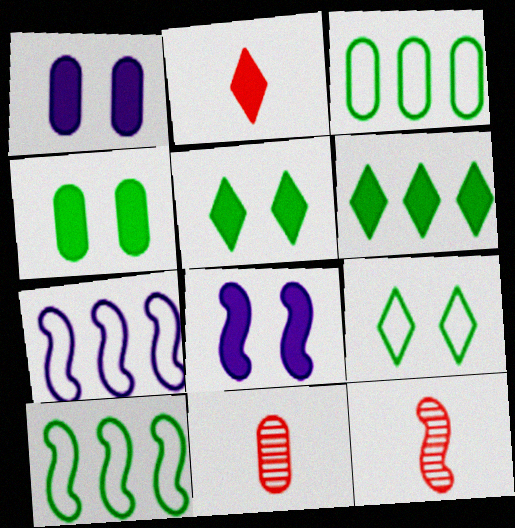[[1, 3, 11], 
[5, 7, 11], 
[8, 10, 12]]